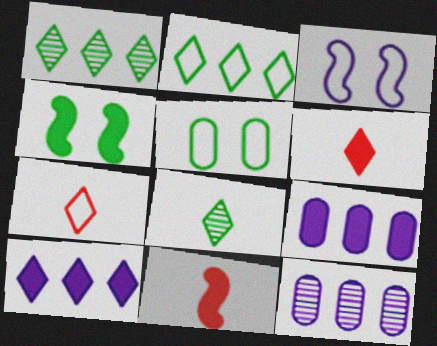[[4, 6, 9], 
[4, 7, 12]]